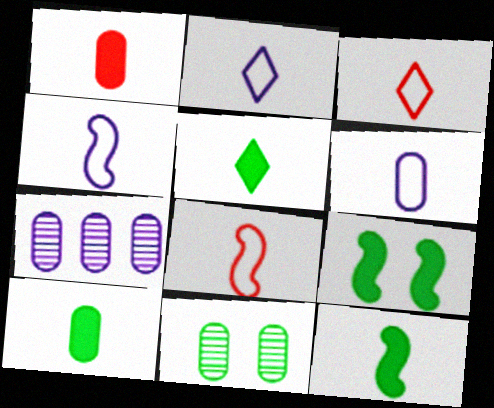[[2, 4, 6], 
[3, 7, 9], 
[5, 10, 12]]